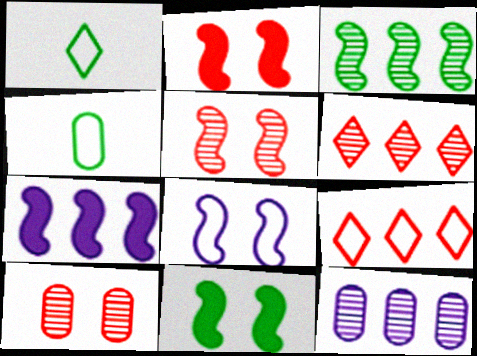[[1, 2, 12], 
[1, 7, 10], 
[3, 6, 12], 
[4, 8, 9], 
[5, 8, 11]]